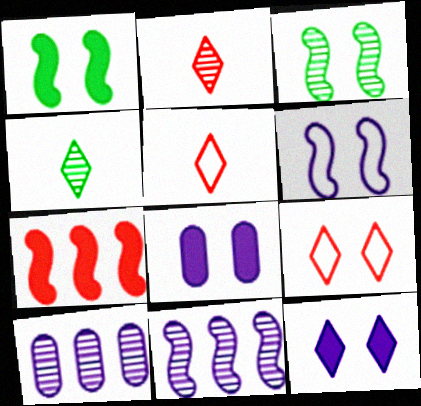[[1, 5, 10], 
[2, 3, 10], 
[3, 8, 9]]